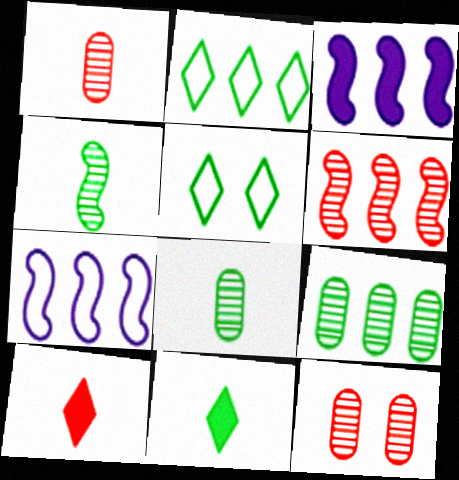[[1, 3, 5], 
[7, 11, 12]]